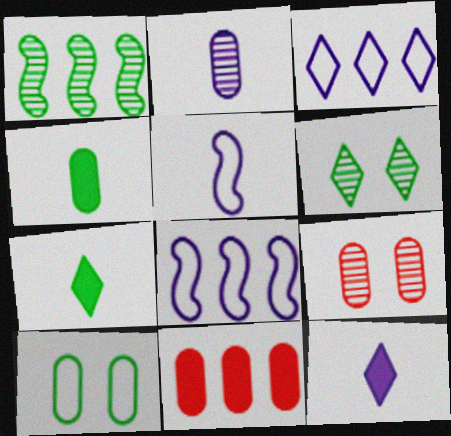[[1, 3, 11], 
[1, 7, 10], 
[2, 5, 12], 
[2, 10, 11], 
[5, 6, 11], 
[7, 8, 9]]